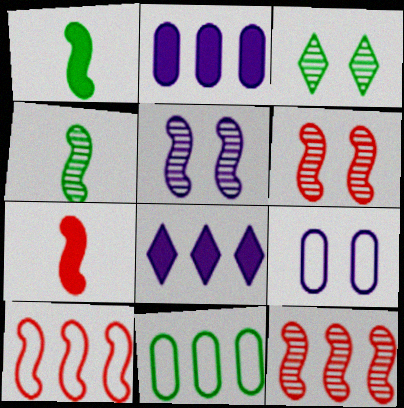[[1, 3, 11], 
[1, 5, 10], 
[4, 5, 12], 
[6, 7, 10], 
[8, 11, 12]]